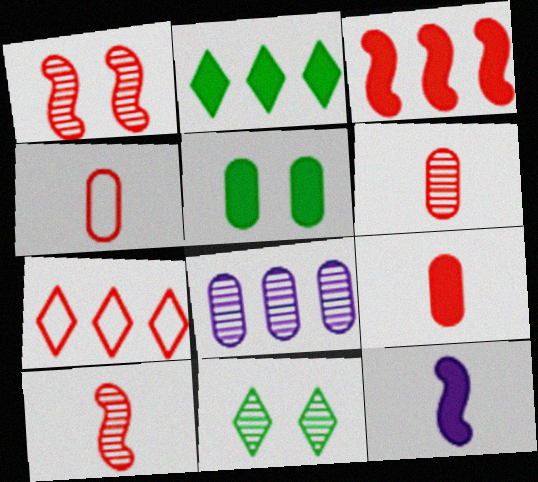[[1, 7, 9], 
[4, 5, 8], 
[4, 6, 9], 
[8, 10, 11]]